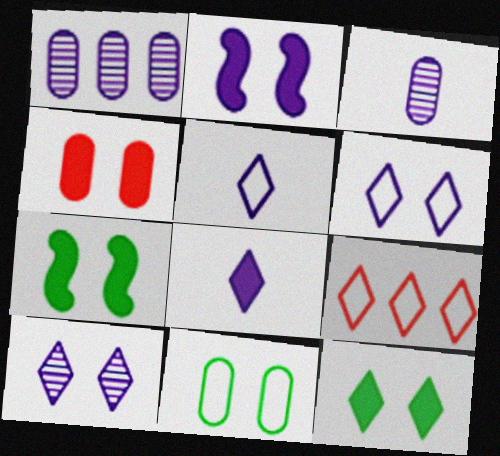[[1, 2, 5], 
[2, 4, 12], 
[3, 7, 9]]